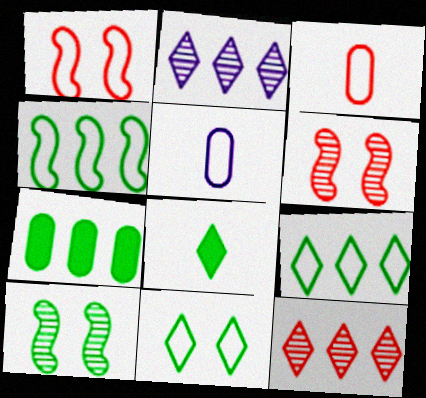[[1, 5, 9]]